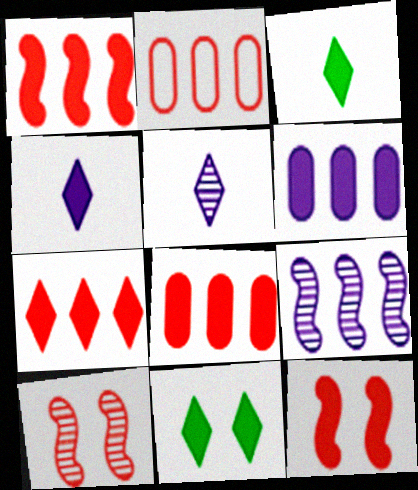[[1, 7, 8], 
[3, 6, 12], 
[4, 7, 11]]